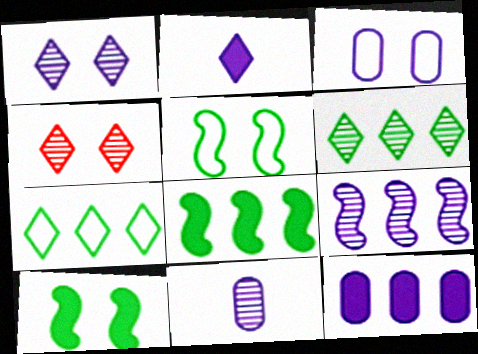[[1, 9, 11], 
[2, 3, 9], 
[2, 4, 7], 
[3, 4, 10], 
[3, 11, 12]]